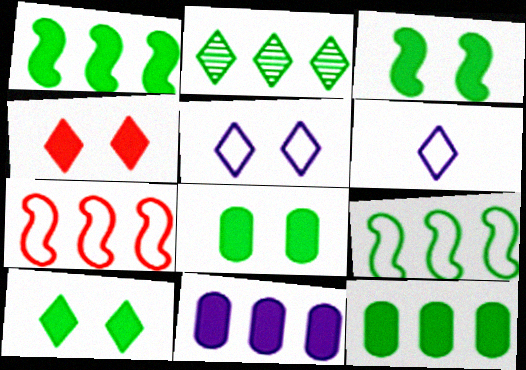[[2, 4, 6], 
[2, 7, 11], 
[2, 9, 12], 
[3, 8, 10]]